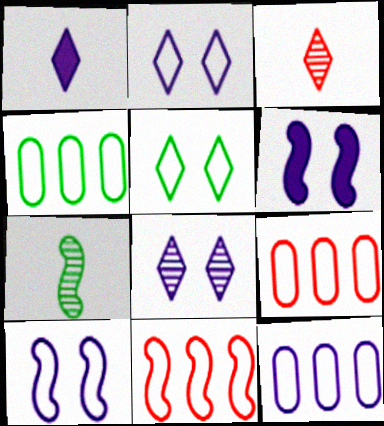[[3, 4, 6], 
[4, 9, 12], 
[6, 7, 11]]